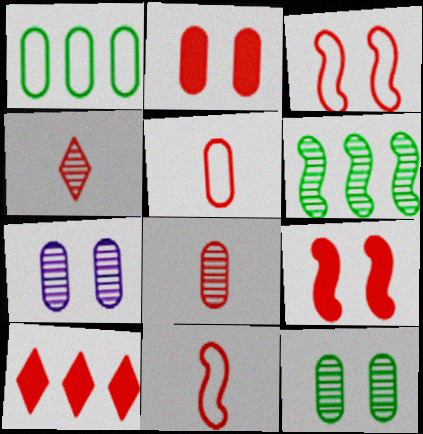[[3, 8, 10], 
[4, 6, 7]]